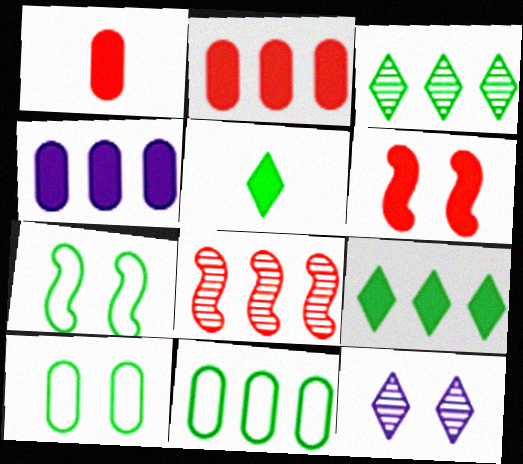[[4, 5, 6], 
[6, 10, 12]]